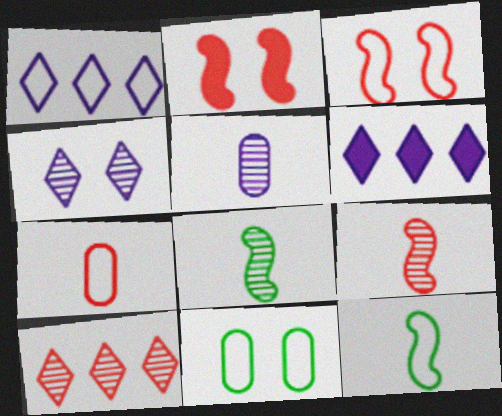[[2, 4, 11], 
[2, 7, 10], 
[6, 9, 11]]